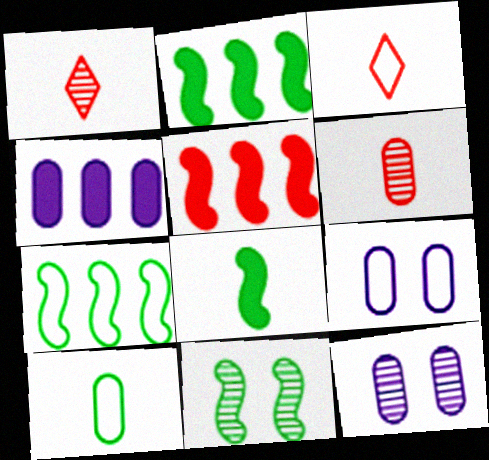[[1, 2, 9], 
[2, 3, 12], 
[3, 4, 11], 
[3, 7, 9], 
[7, 8, 11]]